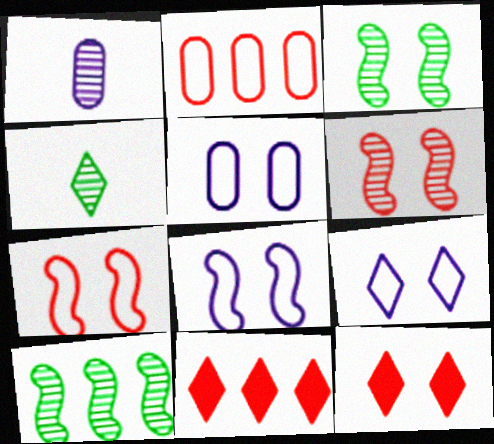[[3, 5, 12], 
[4, 9, 11], 
[5, 8, 9]]